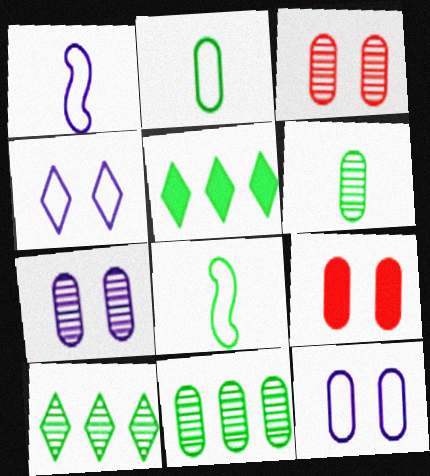[[1, 3, 5], 
[1, 9, 10]]